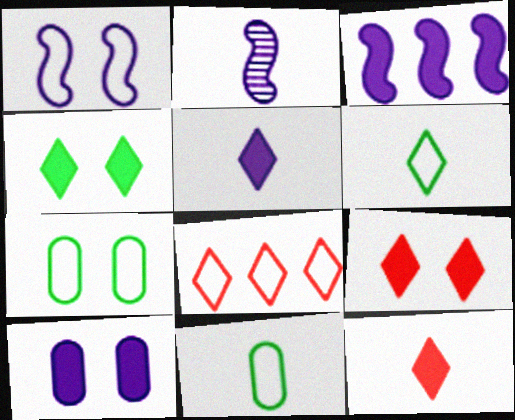[[1, 2, 3], 
[1, 8, 11], 
[2, 11, 12], 
[3, 5, 10]]